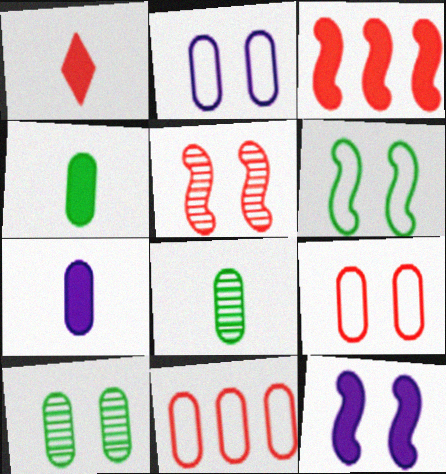[[1, 5, 11], 
[5, 6, 12], 
[7, 10, 11]]